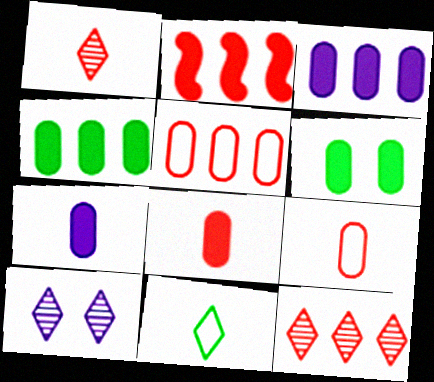[[2, 5, 12], 
[3, 6, 8]]